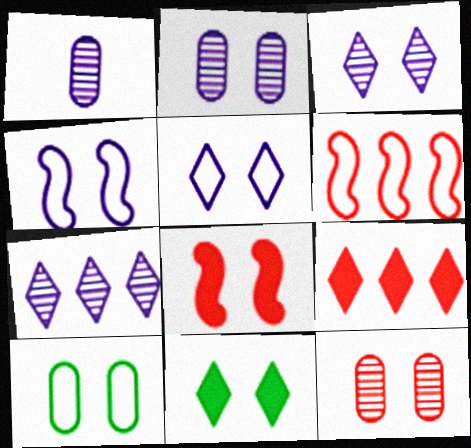[[1, 6, 11], 
[3, 8, 10], 
[4, 11, 12]]